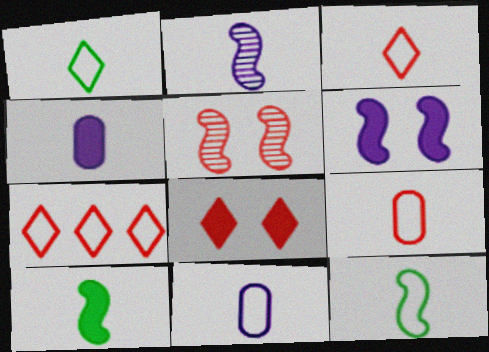[[3, 11, 12]]